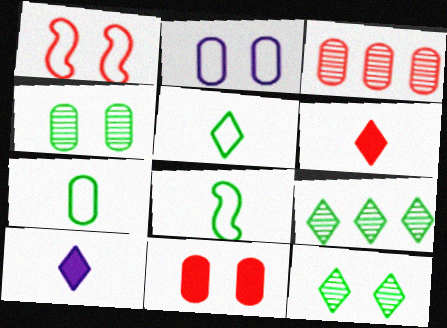[[1, 3, 6], 
[2, 4, 11], 
[5, 7, 8]]